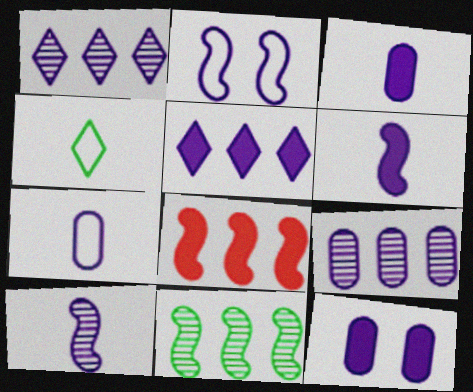[[1, 2, 3], 
[5, 6, 12], 
[7, 9, 12]]